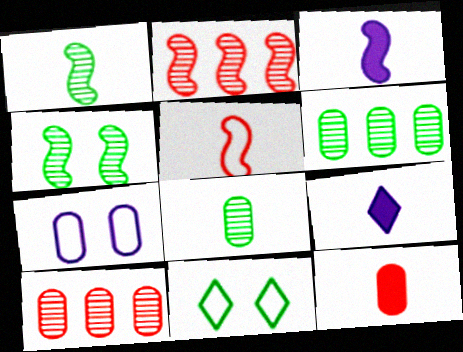[[1, 3, 5], 
[3, 10, 11], 
[5, 8, 9], 
[6, 7, 12]]